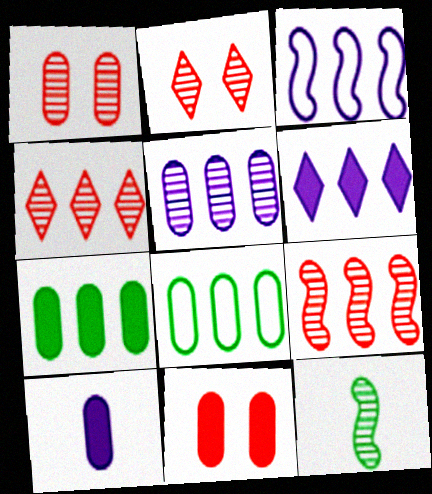[[1, 8, 10], 
[2, 5, 12], 
[3, 4, 7], 
[3, 5, 6], 
[6, 8, 9], 
[7, 10, 11]]